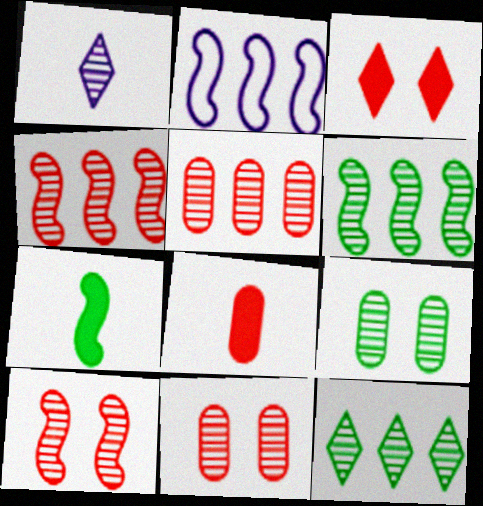[[1, 4, 9], 
[1, 6, 11], 
[2, 7, 10]]